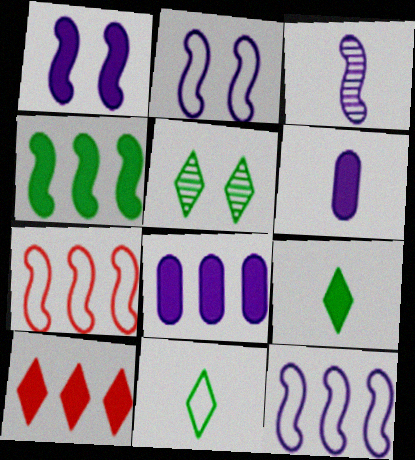[[1, 3, 12], 
[4, 8, 10], 
[5, 6, 7]]